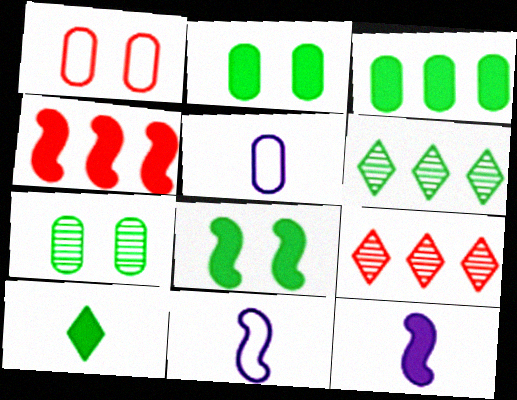[[1, 6, 12], 
[2, 9, 11], 
[3, 8, 10], 
[4, 8, 12], 
[5, 8, 9]]